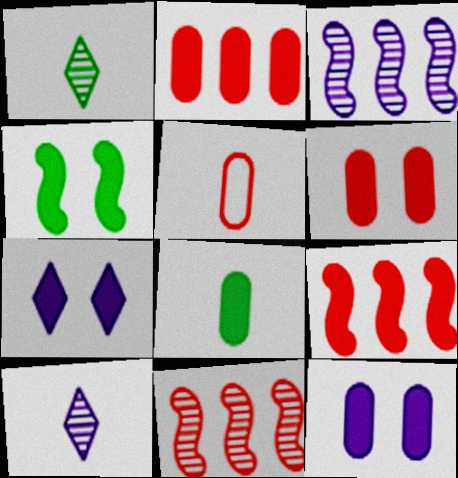[[2, 8, 12], 
[4, 6, 7], 
[7, 8, 9]]